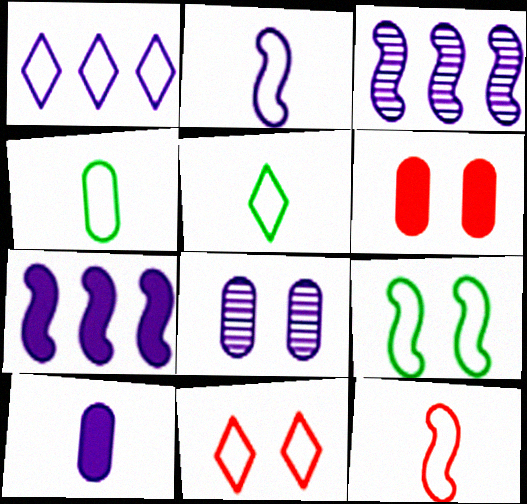[[1, 5, 11], 
[3, 5, 6]]